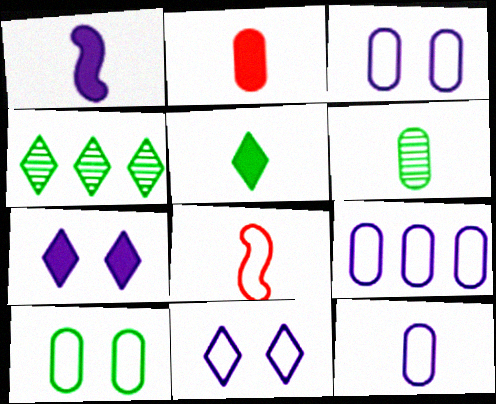[[1, 2, 5], 
[2, 6, 12], 
[3, 9, 12]]